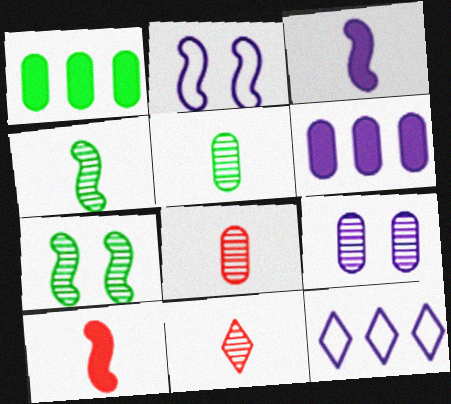[[1, 2, 11], 
[3, 9, 12]]